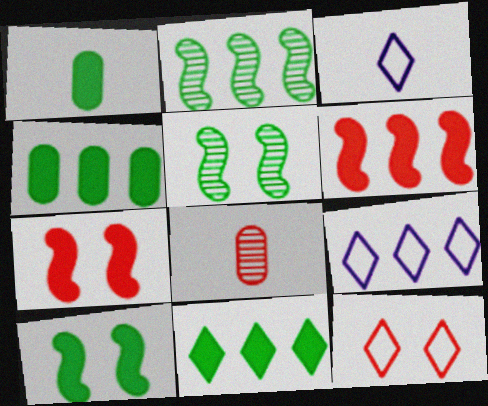[[1, 10, 11], 
[6, 8, 12], 
[8, 9, 10]]